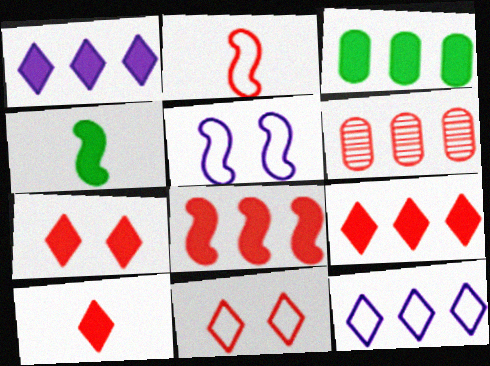[[1, 3, 8], 
[2, 6, 7], 
[7, 9, 10]]